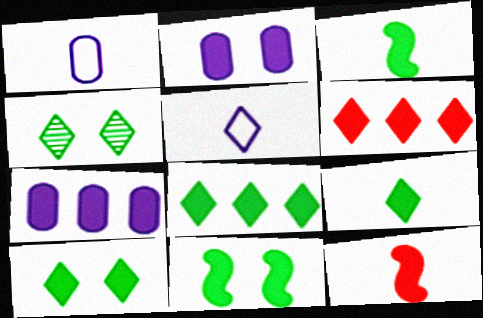[[2, 3, 6], 
[2, 8, 12], 
[4, 5, 6], 
[7, 10, 12], 
[8, 9, 10]]